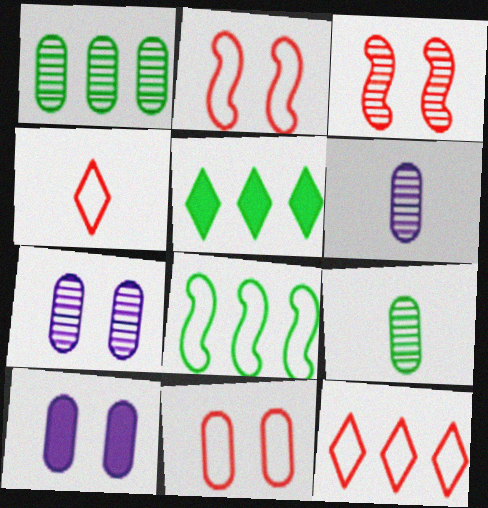[[1, 5, 8], 
[2, 5, 6]]